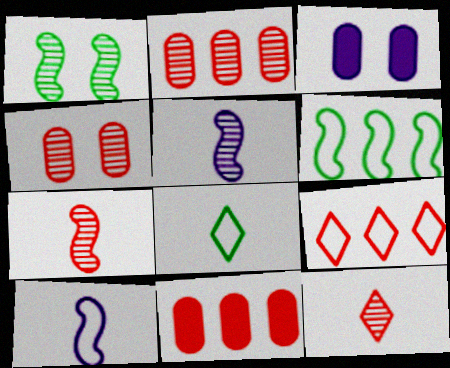[[3, 6, 12]]